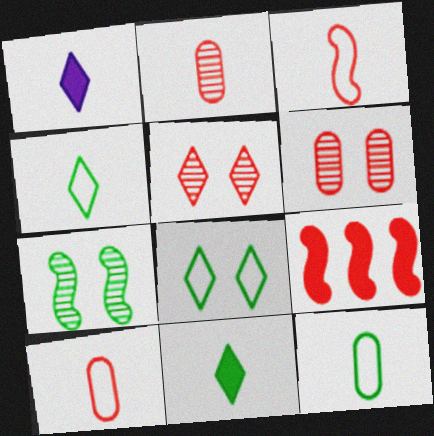[[5, 9, 10]]